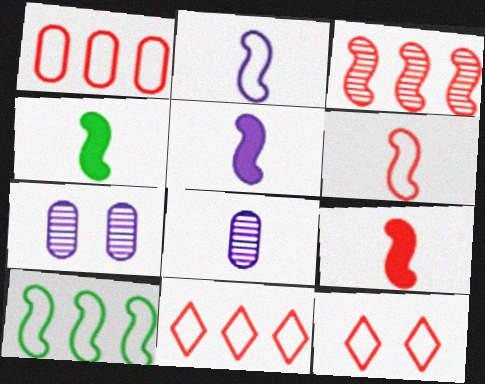[[1, 6, 12], 
[4, 5, 9], 
[4, 7, 11]]